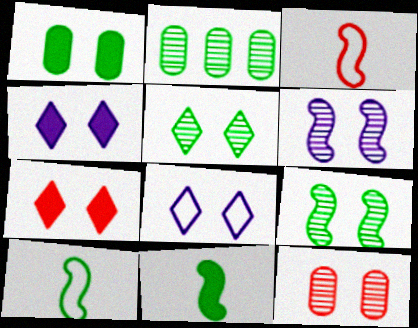[[2, 3, 4], 
[5, 6, 12], 
[5, 7, 8]]